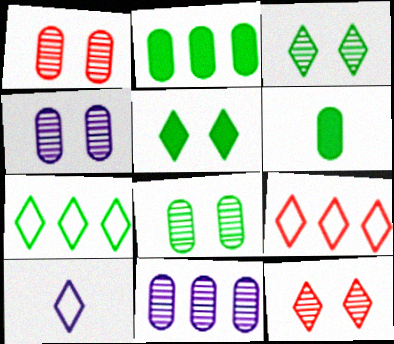[[1, 4, 8]]